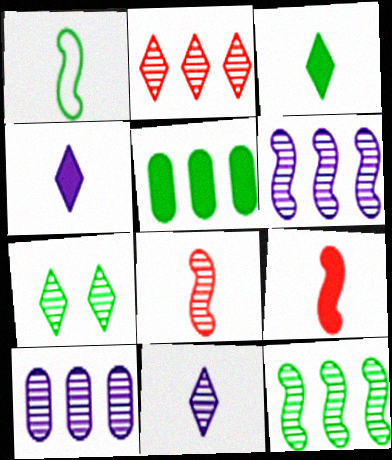[[1, 5, 7], 
[2, 7, 11], 
[2, 10, 12], 
[7, 8, 10]]